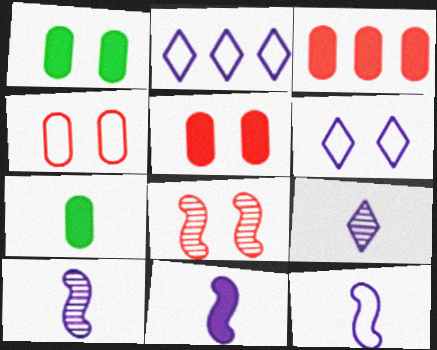[[1, 6, 8], 
[2, 7, 8], 
[10, 11, 12]]